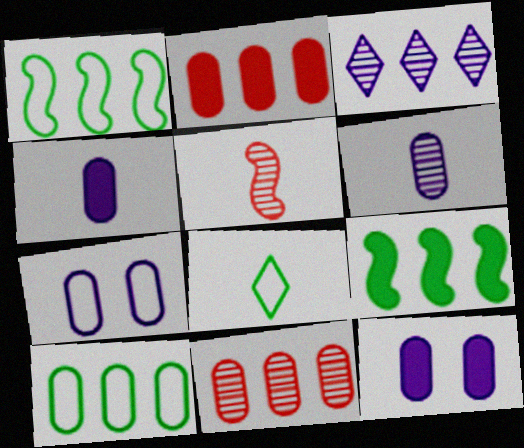[[1, 2, 3], 
[4, 5, 8]]